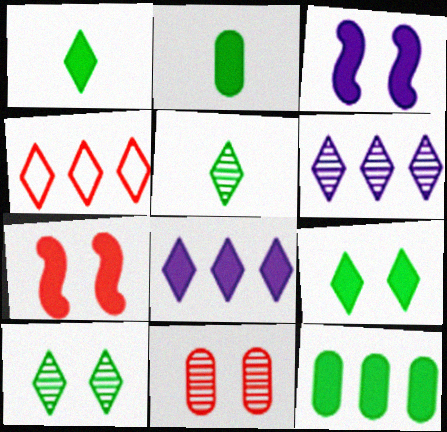[[2, 7, 8]]